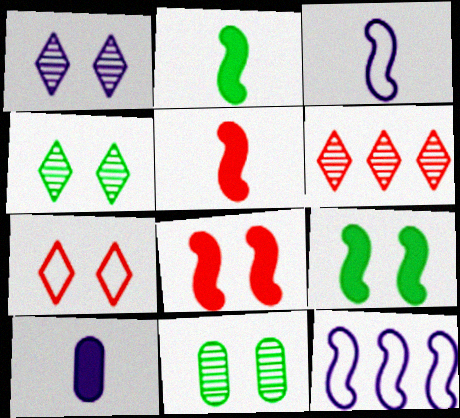[[1, 10, 12]]